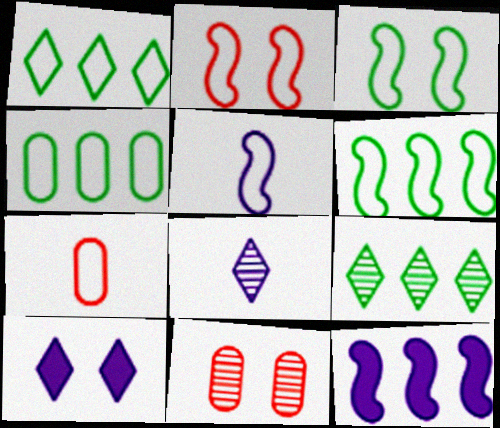[[1, 4, 6], 
[2, 5, 6], 
[3, 10, 11]]